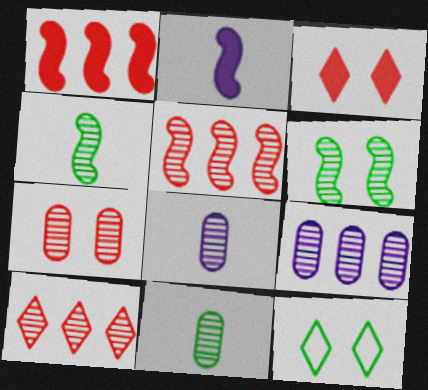[[1, 8, 12], 
[6, 8, 10], 
[7, 9, 11]]